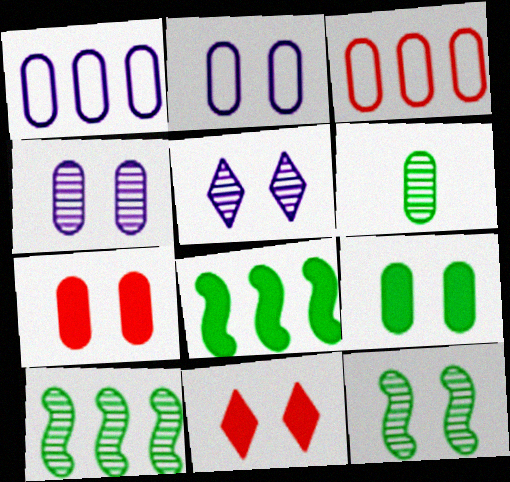[[1, 6, 7], 
[2, 11, 12]]